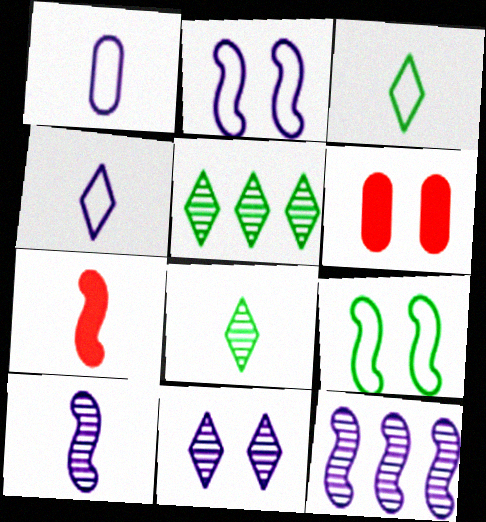[[1, 7, 8], 
[3, 6, 12], 
[6, 9, 11], 
[7, 9, 12]]